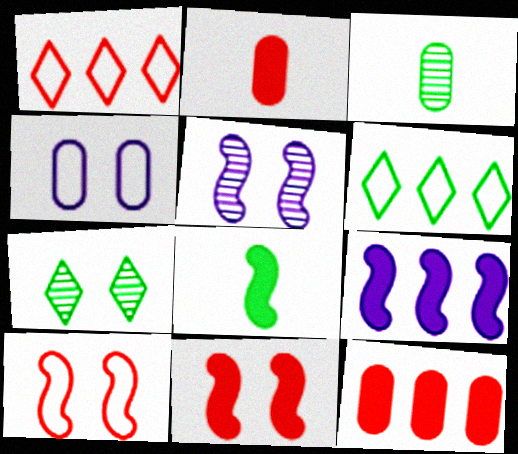[[2, 5, 6], 
[3, 4, 12], 
[4, 7, 11], 
[8, 9, 11]]